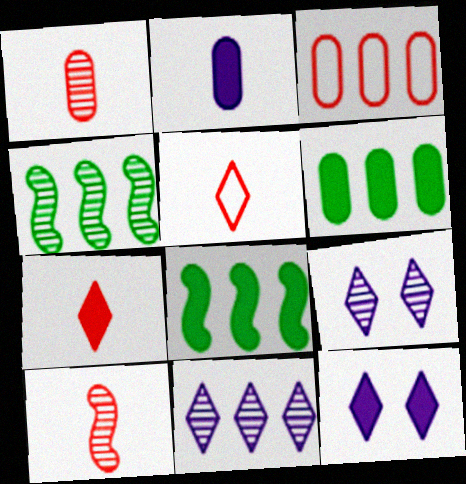[[1, 4, 9], 
[3, 8, 11]]